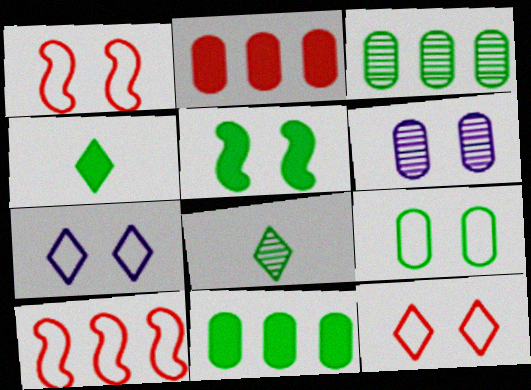[[1, 7, 9], 
[4, 5, 11], 
[4, 6, 10], 
[5, 6, 12]]